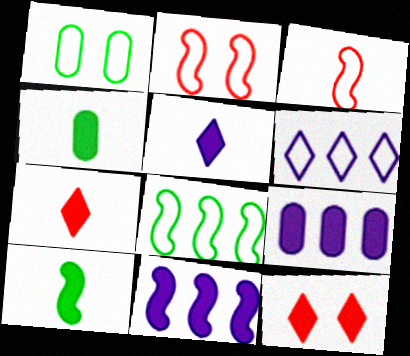[[1, 3, 6], 
[4, 11, 12], 
[9, 10, 12]]